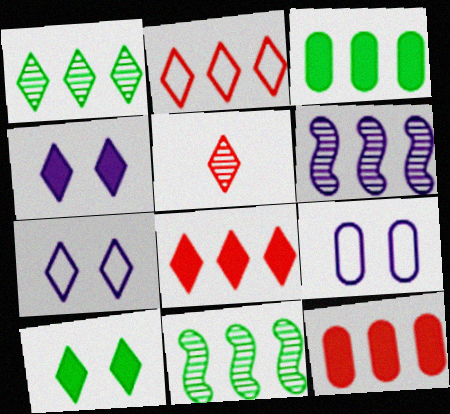[[2, 3, 6]]